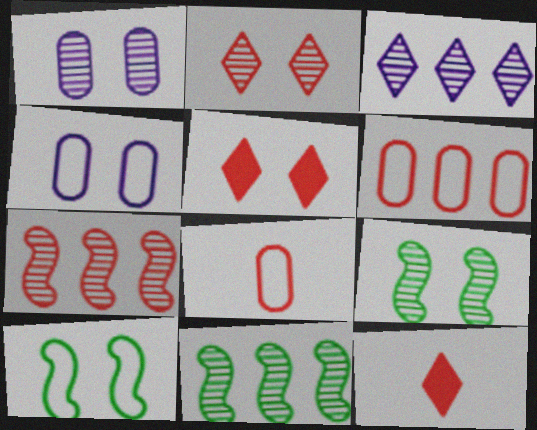[[1, 2, 9], 
[1, 5, 10], 
[4, 5, 9], 
[4, 11, 12], 
[5, 7, 8]]